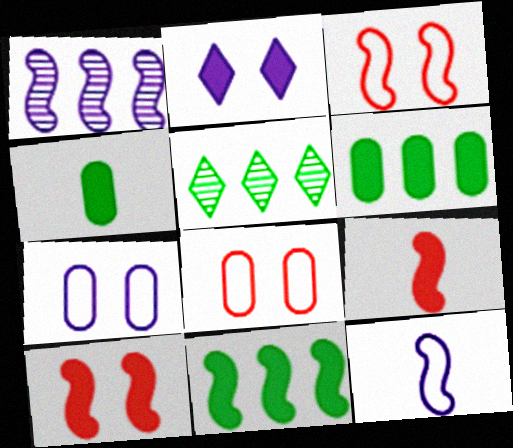[[2, 6, 9], 
[5, 7, 9]]